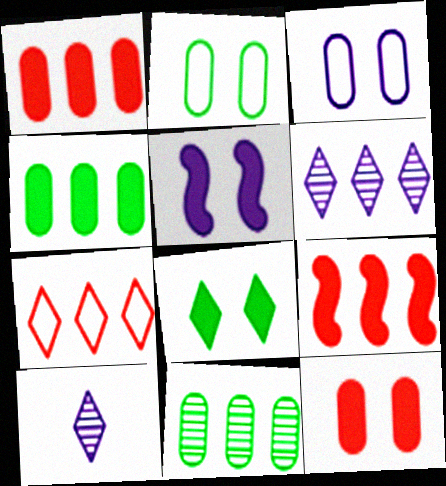[[2, 9, 10], 
[5, 8, 12], 
[7, 8, 10]]